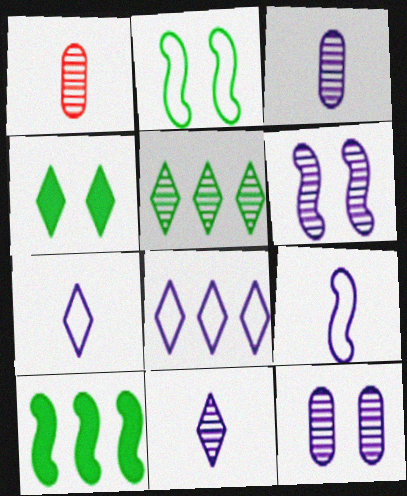[[1, 5, 6]]